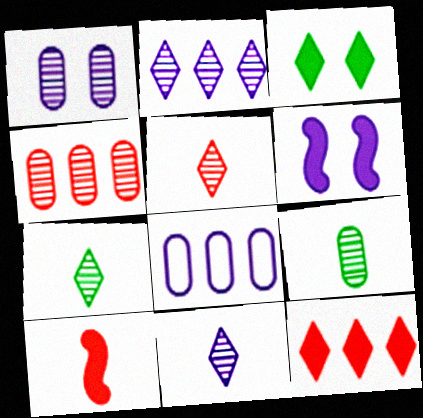[[1, 4, 9], 
[5, 7, 11], 
[6, 8, 11]]